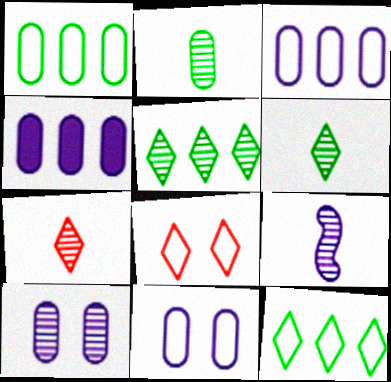[[2, 7, 9]]